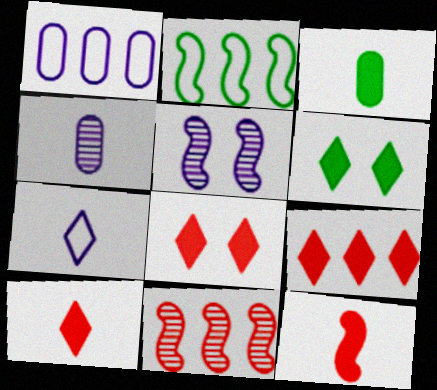[[2, 4, 8], 
[2, 5, 12], 
[8, 9, 10]]